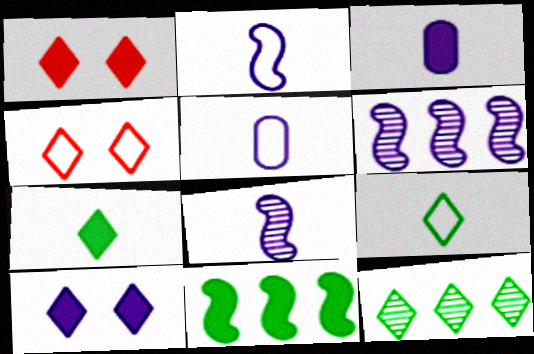[[1, 3, 11], 
[5, 6, 10]]